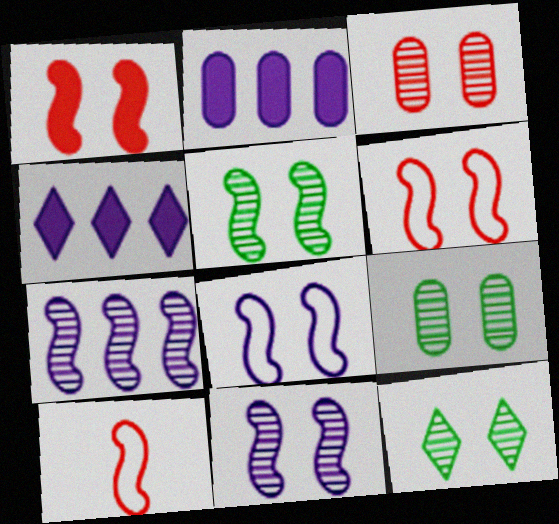[[1, 5, 8], 
[2, 10, 12], 
[3, 11, 12], 
[4, 9, 10], 
[5, 9, 12]]